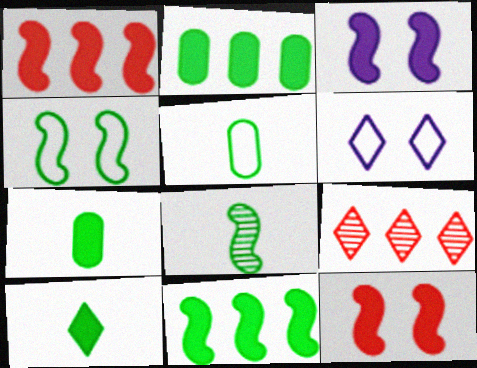[[3, 5, 9], 
[4, 8, 11], 
[5, 8, 10], 
[6, 9, 10]]